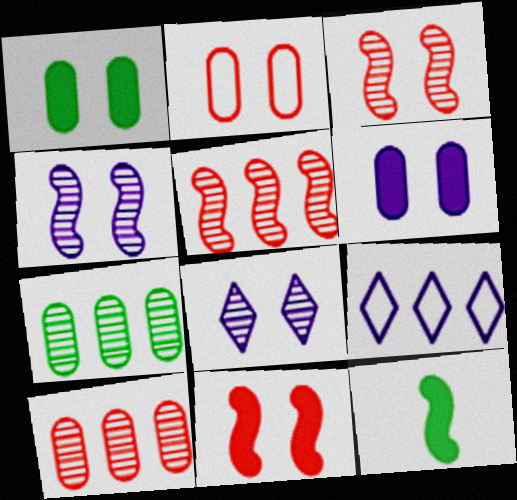[]